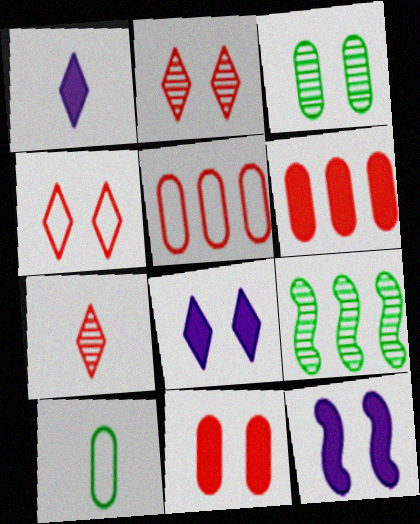[[3, 4, 12]]